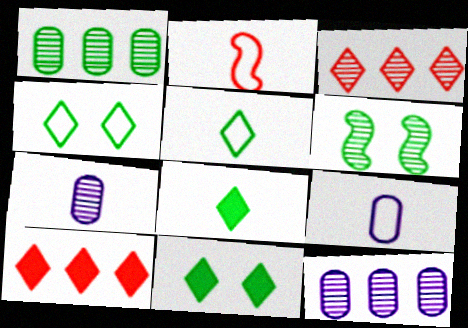[[2, 5, 9], 
[2, 7, 8], 
[2, 11, 12], 
[3, 6, 7], 
[6, 9, 10]]